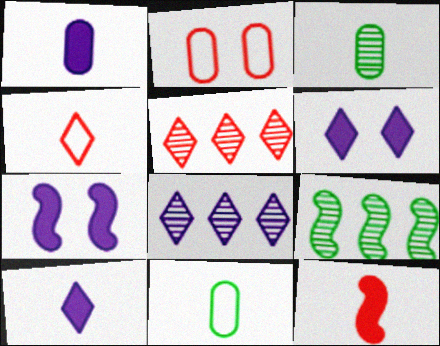[[2, 5, 12], 
[2, 9, 10], 
[5, 7, 11]]